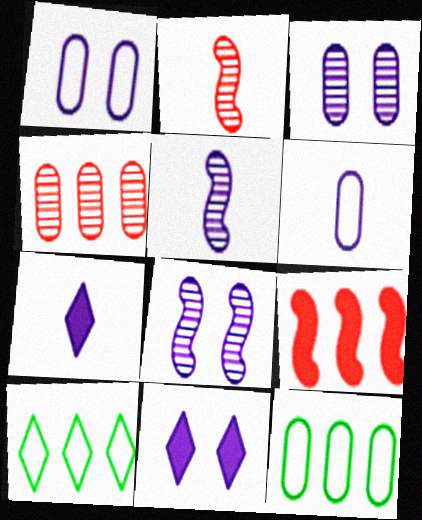[[1, 8, 11], 
[2, 11, 12], 
[5, 6, 7]]